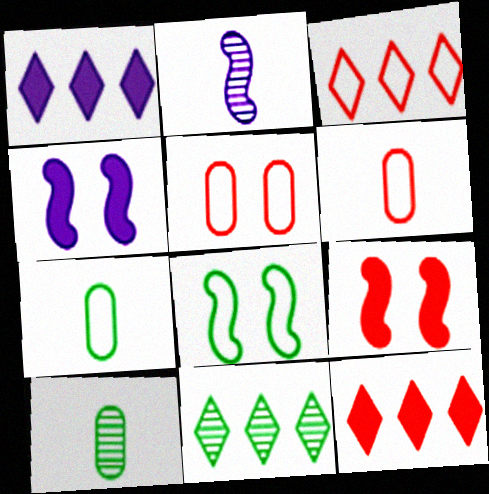[[1, 3, 11], 
[3, 4, 10], 
[4, 6, 11]]